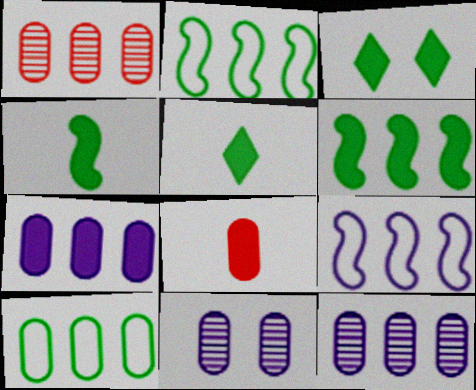[[1, 7, 10], 
[8, 10, 11]]